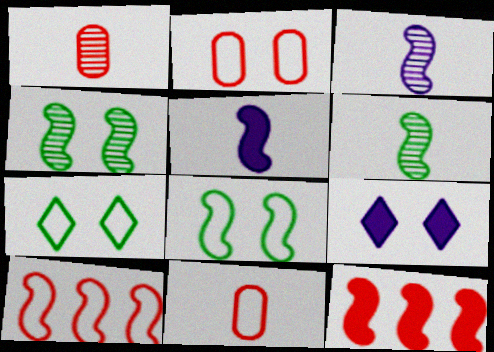[[2, 4, 9], 
[3, 8, 12], 
[4, 5, 10]]